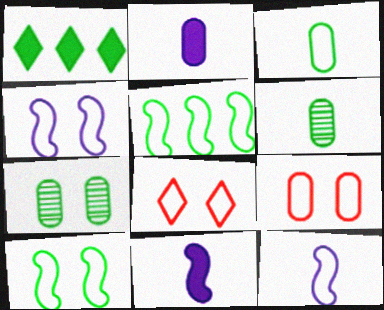[[1, 6, 10]]